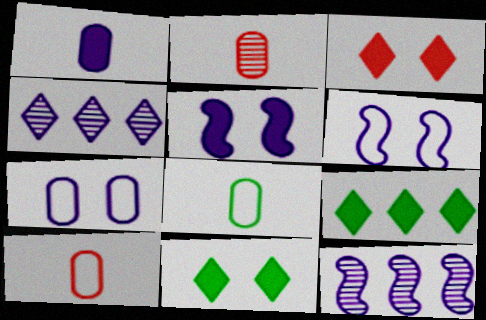[[1, 2, 8], 
[1, 4, 6], 
[2, 6, 9], 
[3, 8, 12], 
[10, 11, 12]]